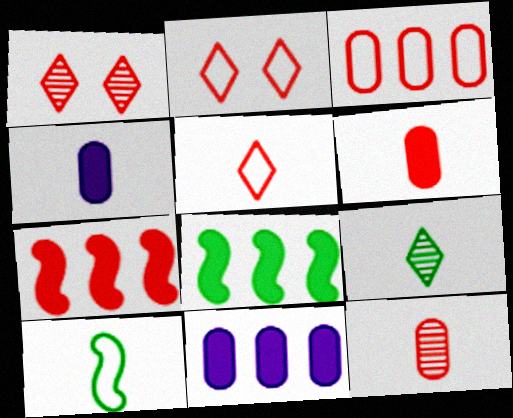[[1, 10, 11], 
[2, 7, 12]]